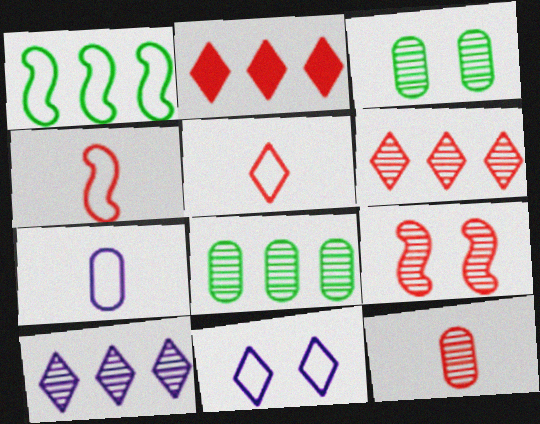[[6, 9, 12]]